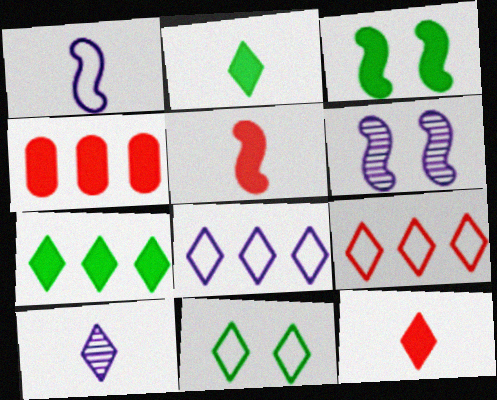[]